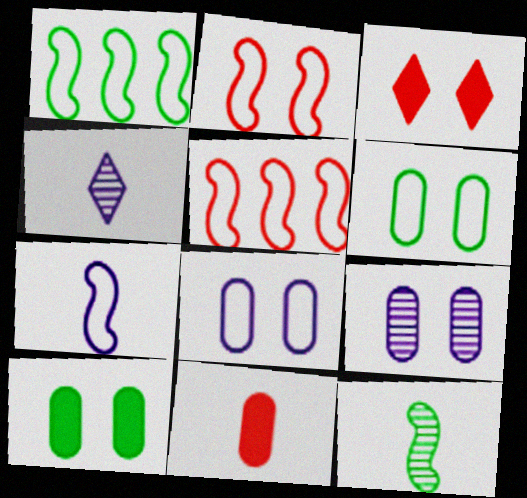[[1, 2, 7], 
[4, 5, 10]]